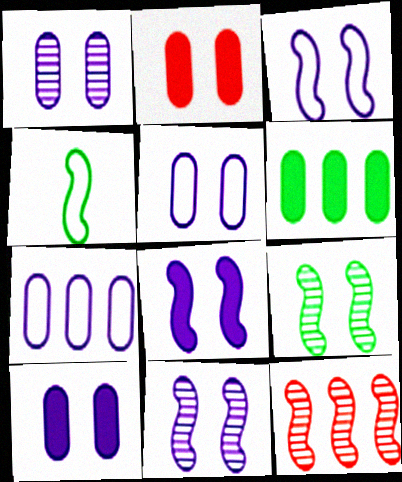[[1, 5, 10], 
[3, 8, 11], 
[4, 8, 12]]